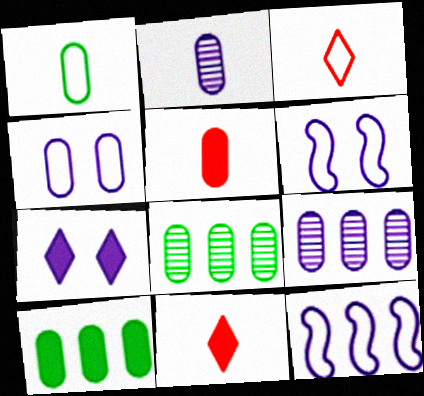[[1, 2, 5], 
[2, 7, 12], 
[4, 5, 8], 
[6, 8, 11]]